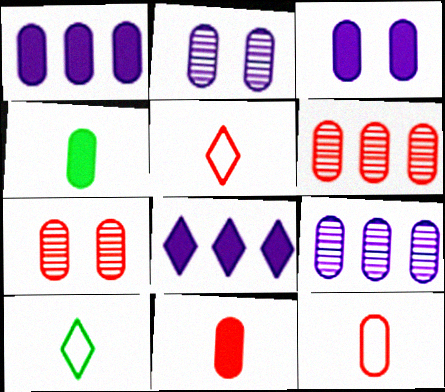[]